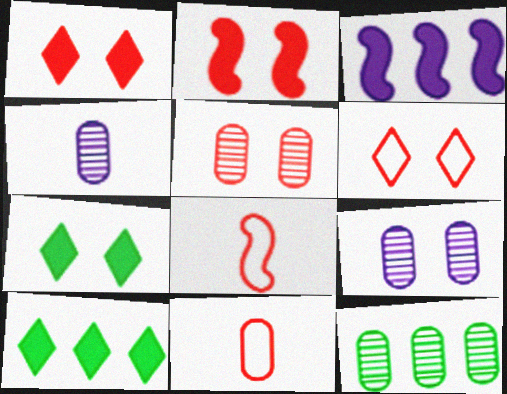[[2, 5, 6], 
[4, 5, 12], 
[8, 9, 10]]